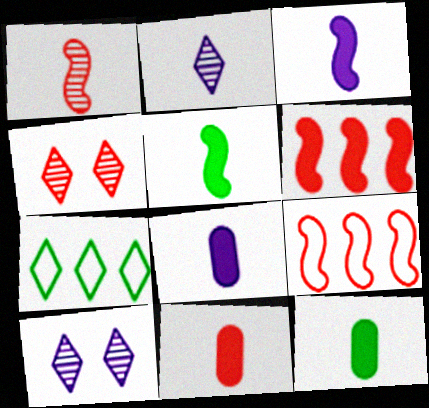[[4, 9, 11], 
[8, 11, 12], 
[9, 10, 12]]